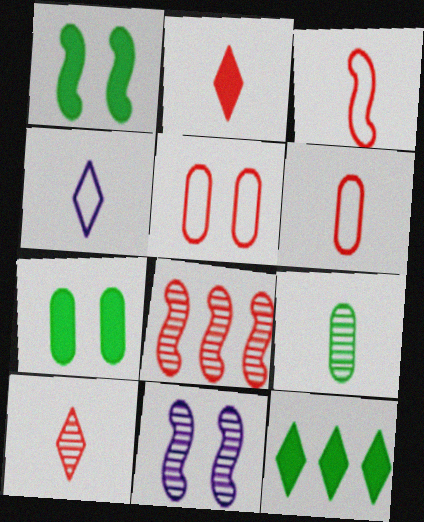[[2, 5, 8], 
[4, 7, 8], 
[6, 11, 12]]